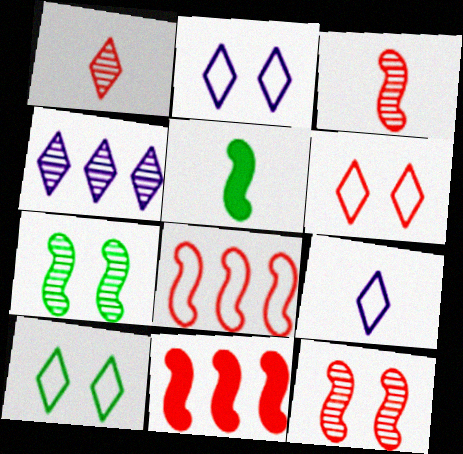[[2, 6, 10]]